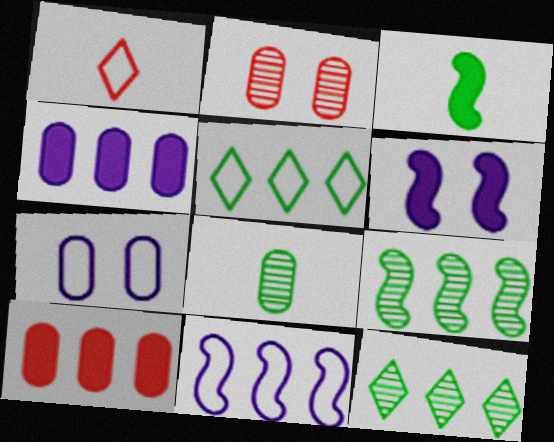[[7, 8, 10], 
[10, 11, 12]]